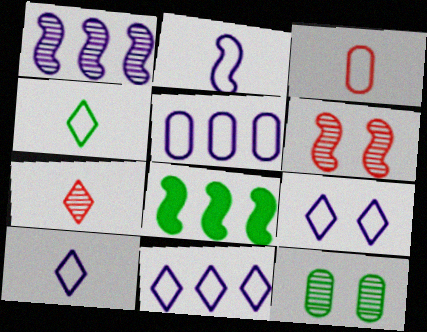[[1, 7, 12], 
[2, 3, 4], 
[2, 5, 9], 
[2, 6, 8], 
[4, 8, 12], 
[9, 10, 11]]